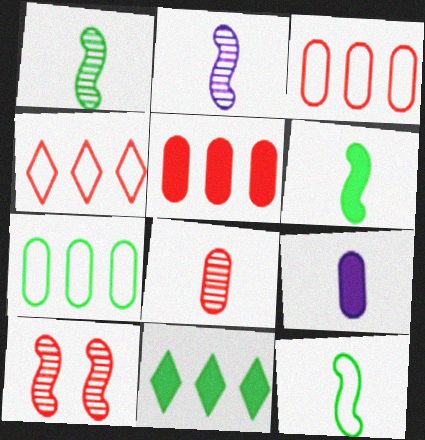[[1, 6, 12]]